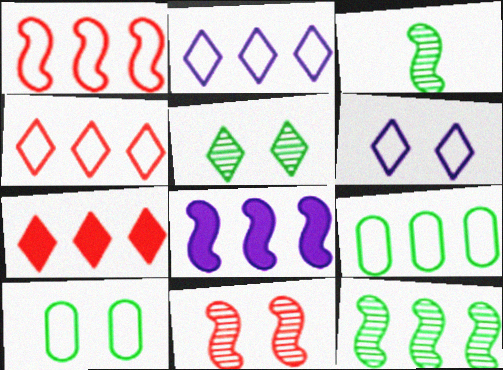[[1, 2, 9], 
[1, 8, 12]]